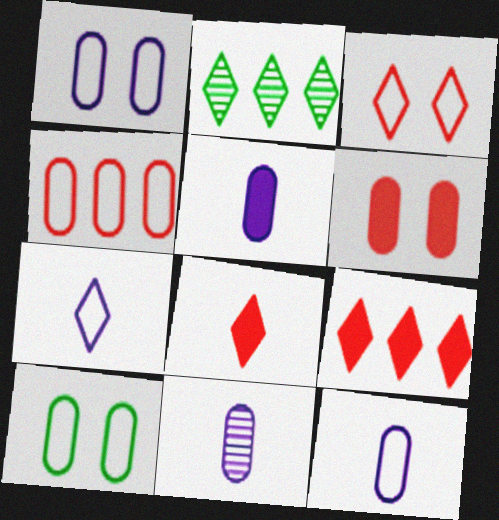[[4, 10, 12], 
[5, 11, 12]]